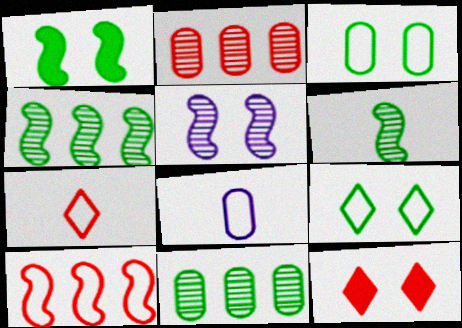[[3, 5, 12], 
[4, 8, 12], 
[8, 9, 10]]